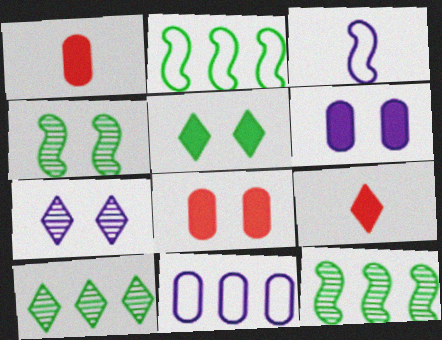[[1, 2, 7], 
[3, 8, 10], 
[4, 9, 11]]